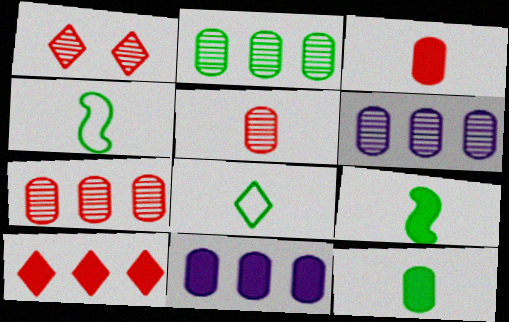[[1, 4, 11], 
[2, 6, 7]]